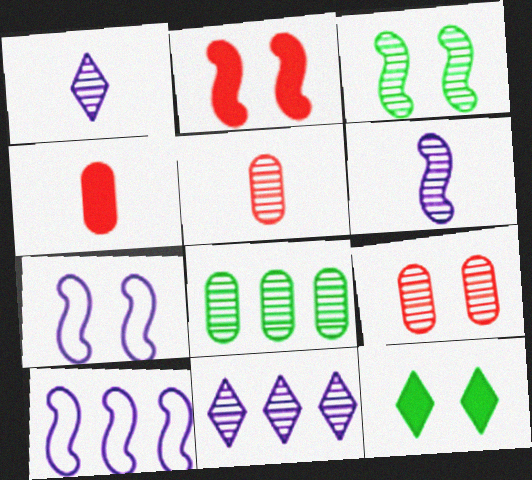[[2, 3, 7], 
[3, 5, 11], 
[5, 10, 12], 
[7, 9, 12]]